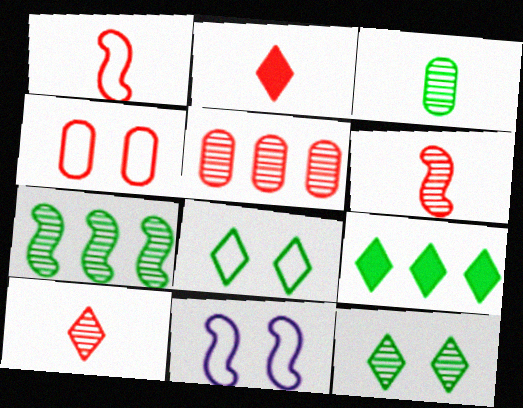[[3, 7, 12], 
[4, 8, 11]]